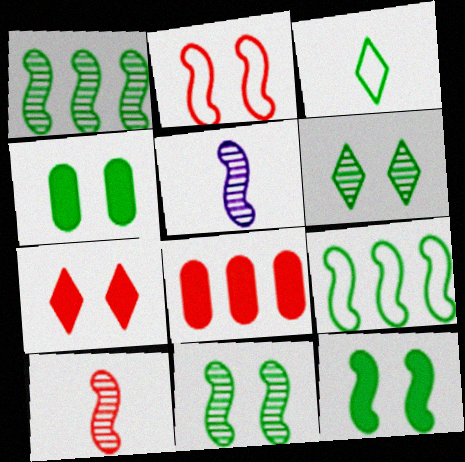[[1, 3, 4]]